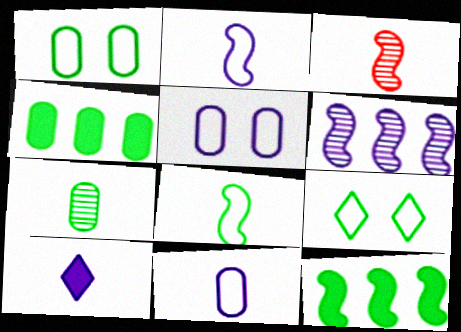[[1, 4, 7], 
[5, 6, 10], 
[7, 9, 12]]